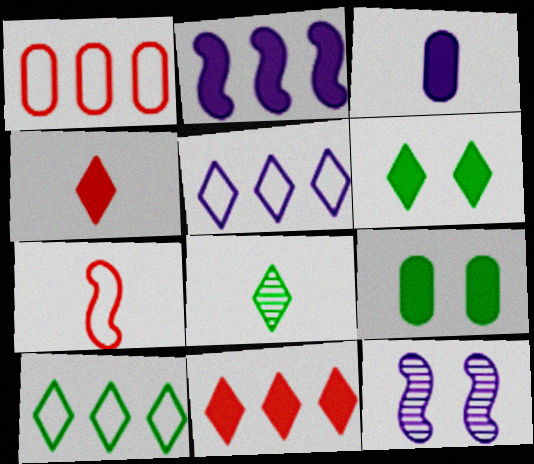[[2, 4, 9], 
[3, 5, 12], 
[3, 7, 8], 
[6, 8, 10]]